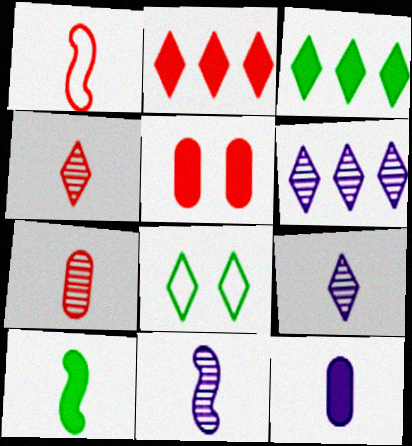[[1, 10, 11], 
[2, 8, 9]]